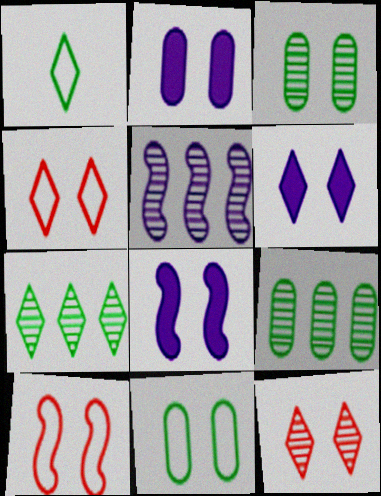[[2, 6, 8], 
[3, 4, 8], 
[3, 6, 10], 
[8, 11, 12]]